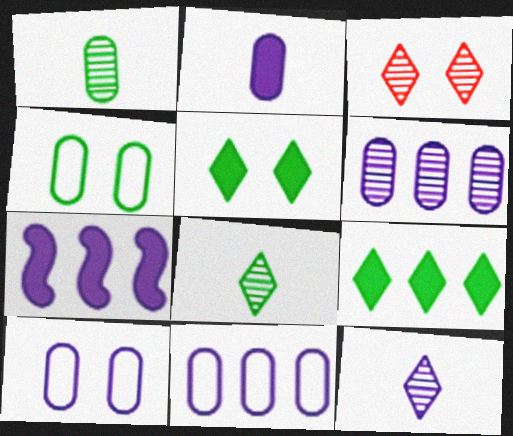[[2, 6, 10], 
[7, 10, 12]]